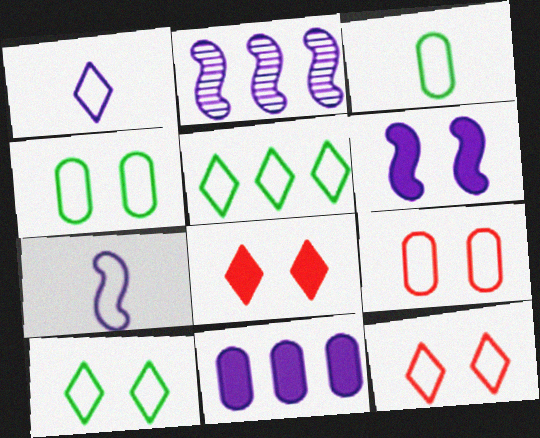[[1, 5, 12], 
[2, 3, 8], 
[2, 6, 7], 
[5, 7, 9]]